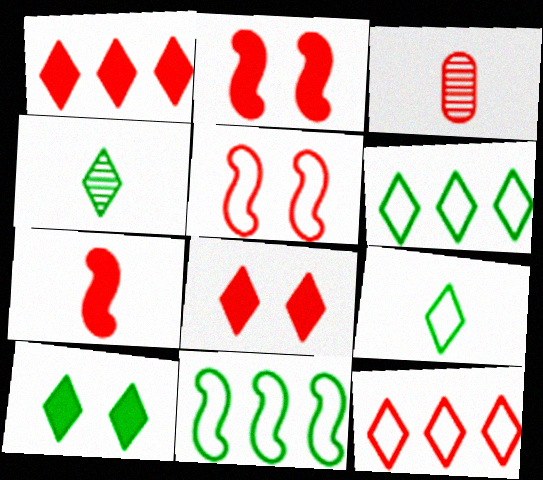[[1, 3, 5], 
[2, 3, 12], 
[4, 6, 10]]